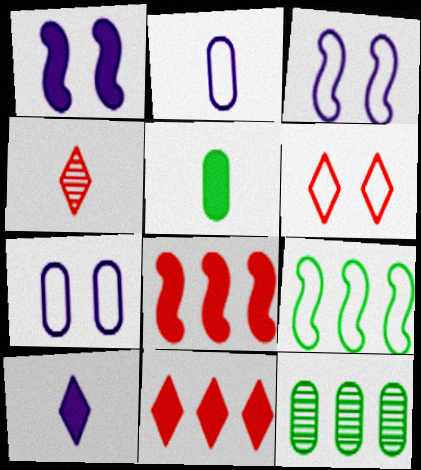[[1, 5, 11], 
[2, 6, 9], 
[4, 6, 11]]